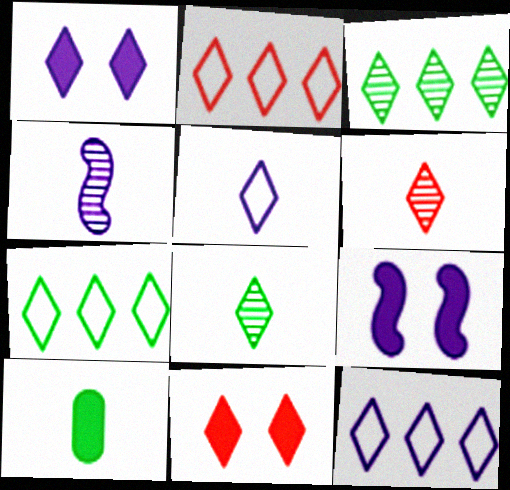[[1, 2, 8], 
[1, 6, 7], 
[2, 6, 11], 
[2, 7, 12], 
[3, 5, 11], 
[8, 11, 12]]